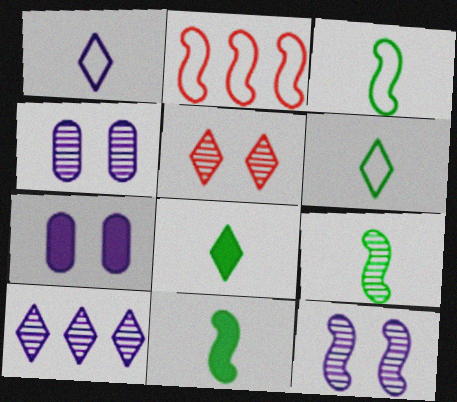[[2, 4, 8], 
[2, 11, 12], 
[3, 9, 11]]